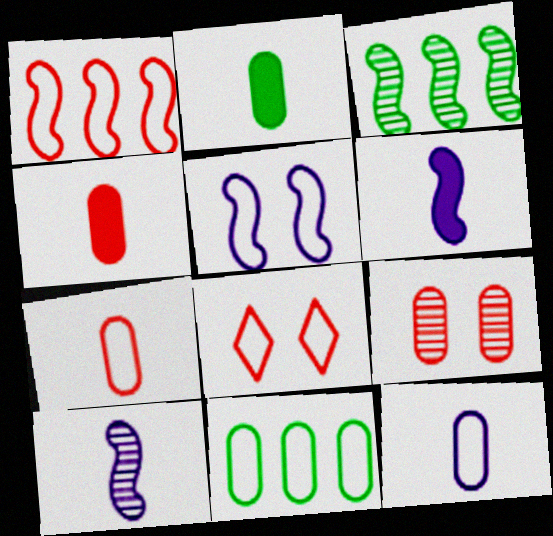[[1, 7, 8]]